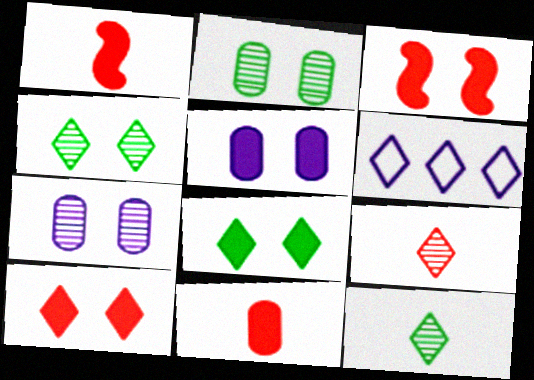[[1, 2, 6], 
[3, 5, 8], 
[6, 8, 9], 
[6, 10, 12]]